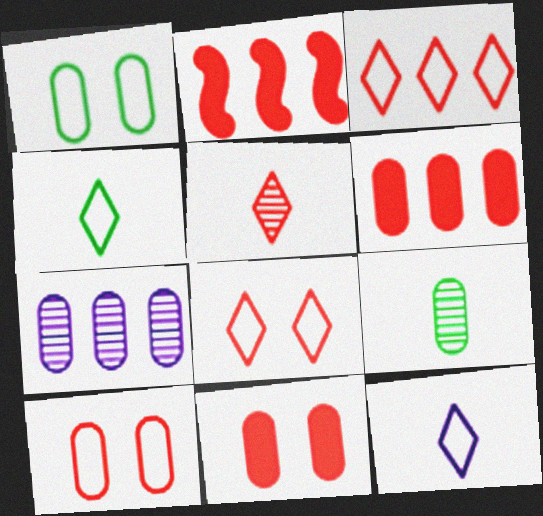[[2, 5, 10]]